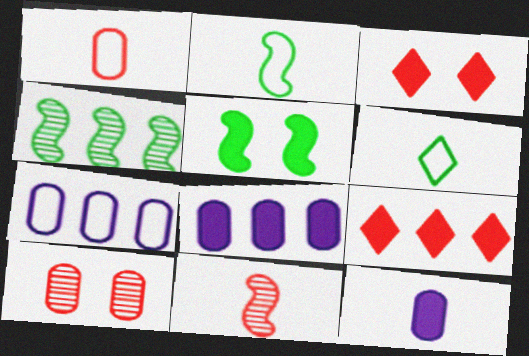[[2, 4, 5], 
[4, 7, 9], 
[5, 9, 12], 
[6, 11, 12]]